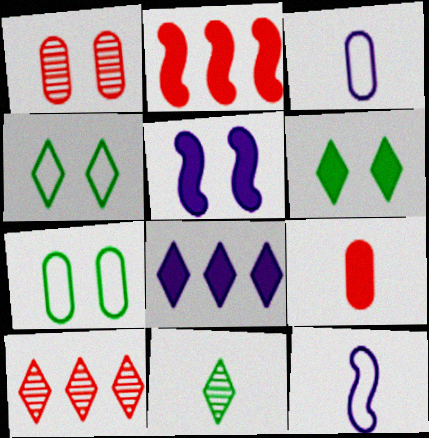[[1, 4, 5], 
[9, 11, 12]]